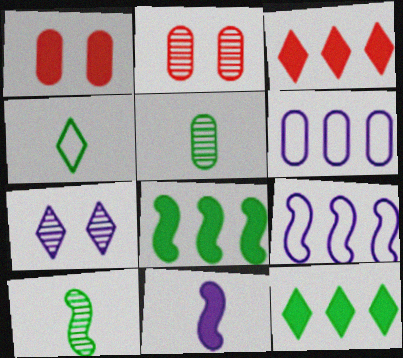[[1, 5, 6], 
[1, 11, 12], 
[3, 4, 7], 
[6, 7, 11]]